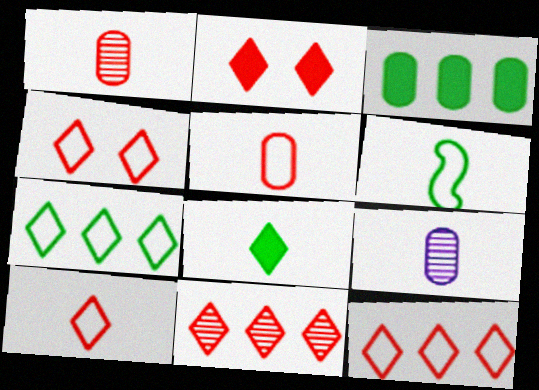[[2, 10, 11], 
[4, 10, 12]]